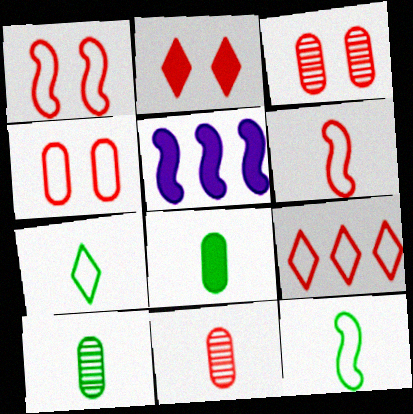[[1, 2, 3], 
[2, 5, 8], 
[3, 5, 7], 
[4, 6, 9]]